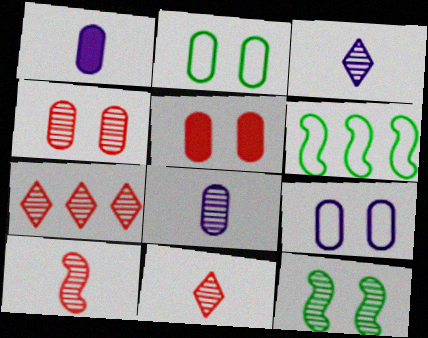[[3, 5, 6], 
[4, 7, 10], 
[7, 8, 12]]